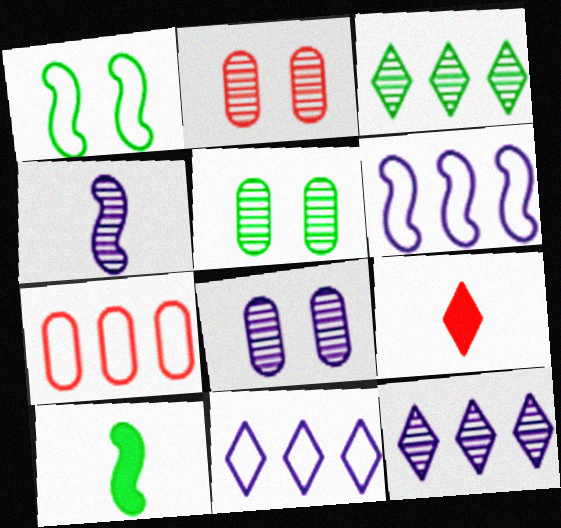[[2, 3, 4], 
[2, 5, 8], 
[2, 10, 11], 
[4, 8, 12], 
[5, 6, 9]]